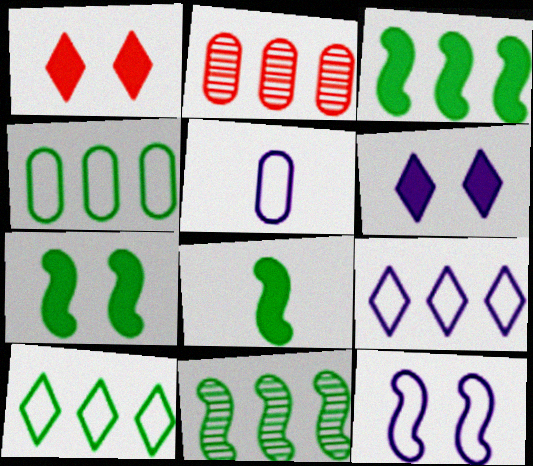[[1, 5, 11], 
[2, 3, 9], 
[3, 7, 8], 
[5, 9, 12]]